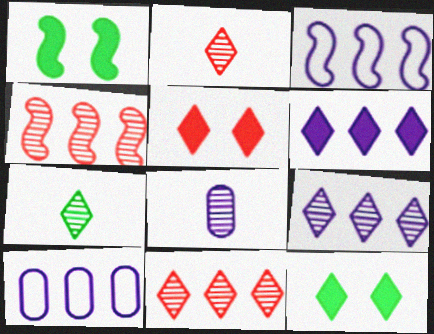[[1, 2, 10]]